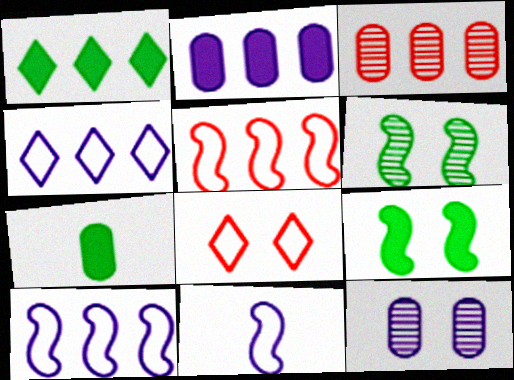[[1, 3, 10], 
[1, 7, 9], 
[8, 9, 12]]